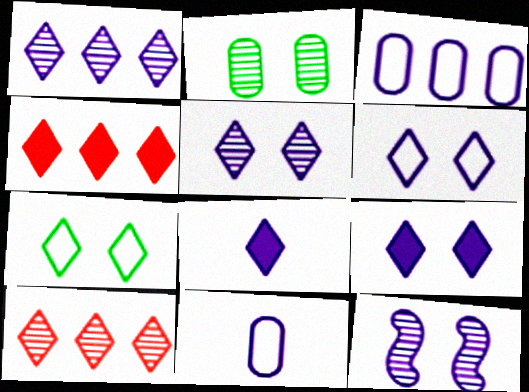[[1, 6, 8], 
[3, 8, 12], 
[5, 6, 9], 
[7, 8, 10]]